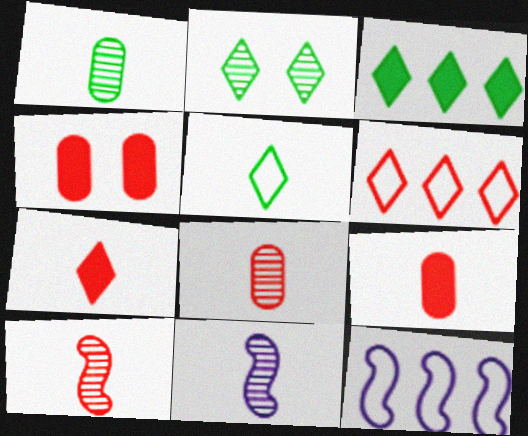[[2, 3, 5], 
[2, 9, 12], 
[4, 6, 10], 
[5, 9, 11]]